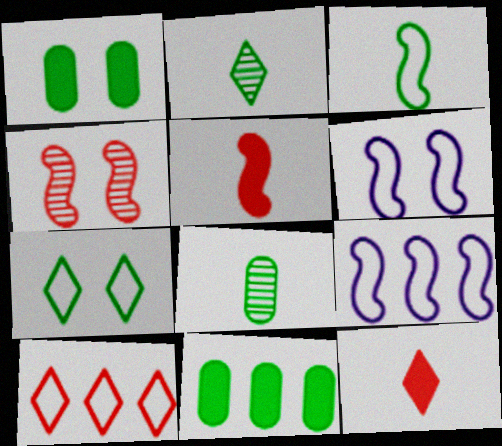[]